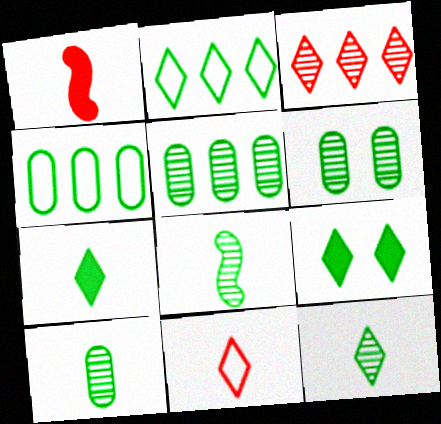[[2, 9, 12], 
[4, 8, 9], 
[5, 6, 10], 
[8, 10, 12]]